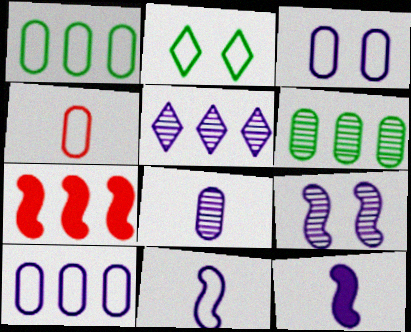[[1, 3, 4], 
[1, 5, 7], 
[2, 7, 8], 
[3, 5, 12], 
[5, 8, 9]]